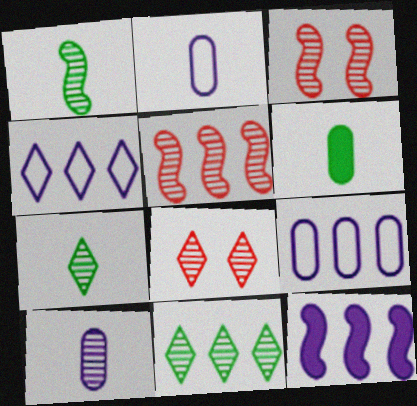[[3, 4, 6], 
[3, 10, 11]]